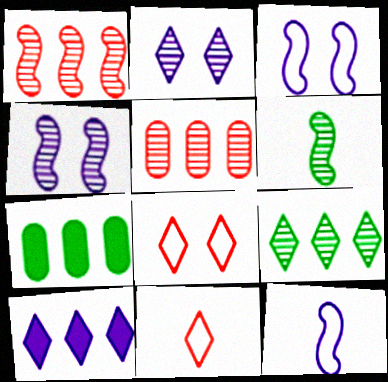[[1, 4, 6], 
[2, 5, 6], 
[4, 7, 11]]